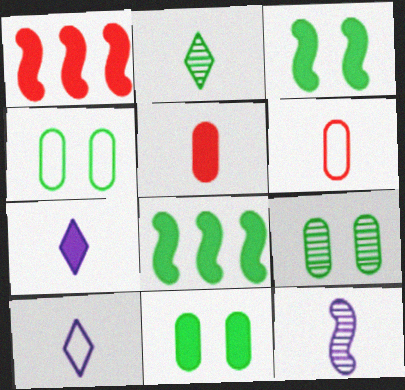[[1, 7, 11], 
[1, 9, 10], 
[2, 4, 8], 
[4, 9, 11]]